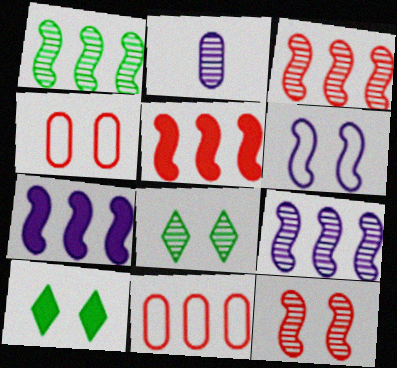[[1, 3, 9], 
[2, 3, 8]]